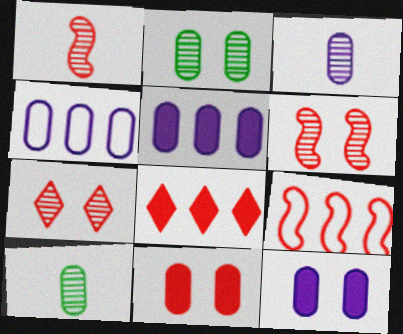[[3, 4, 12], 
[4, 10, 11]]